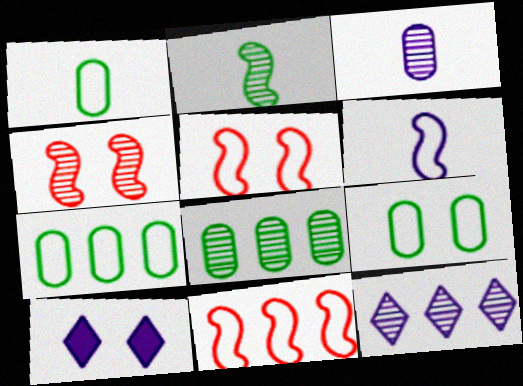[[1, 7, 9], 
[4, 9, 10]]